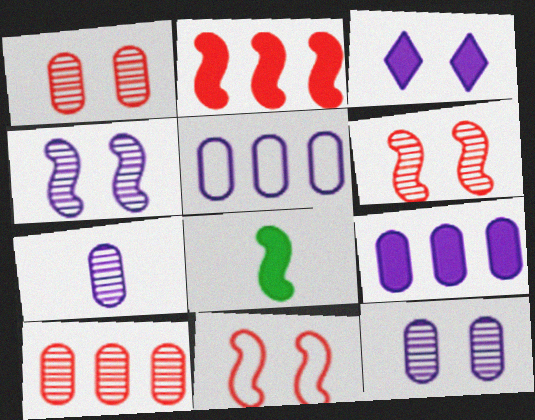[]